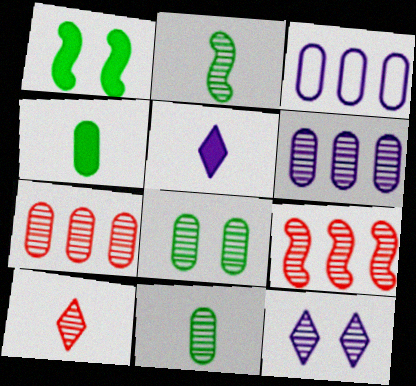[[1, 3, 10], 
[2, 7, 12], 
[9, 11, 12]]